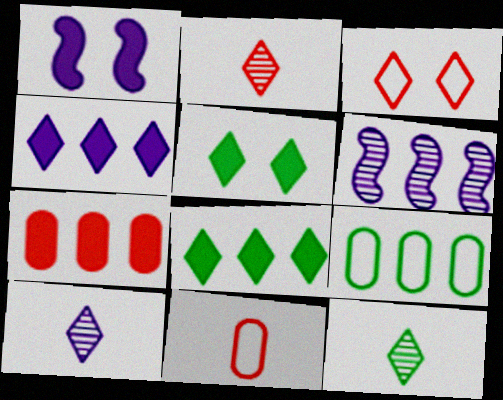[[1, 2, 9], 
[2, 10, 12], 
[3, 4, 12], 
[3, 8, 10], 
[5, 6, 11]]